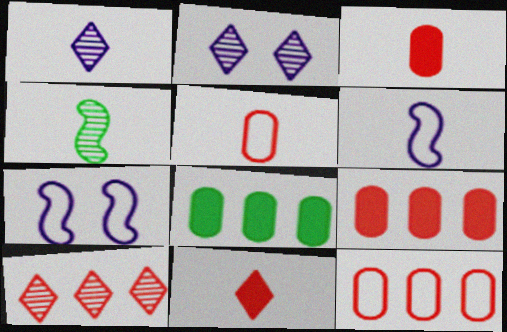[]